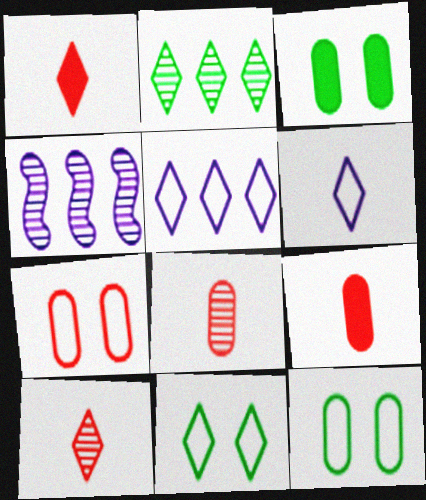[[1, 4, 12], 
[4, 9, 11]]